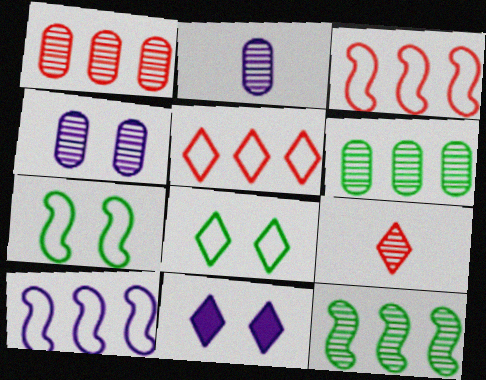[[2, 10, 11], 
[4, 9, 12]]